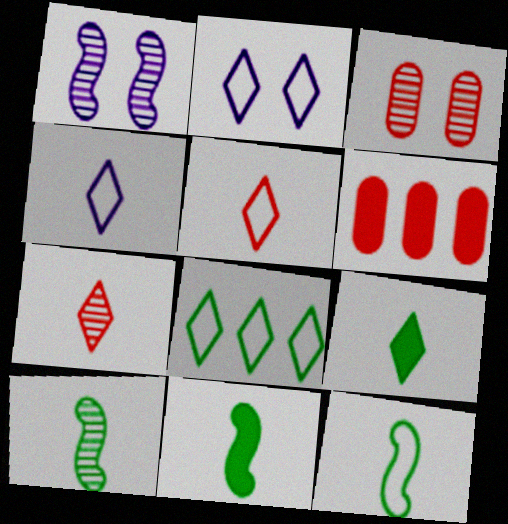[[2, 5, 8], 
[2, 6, 10], 
[4, 7, 9], 
[10, 11, 12]]